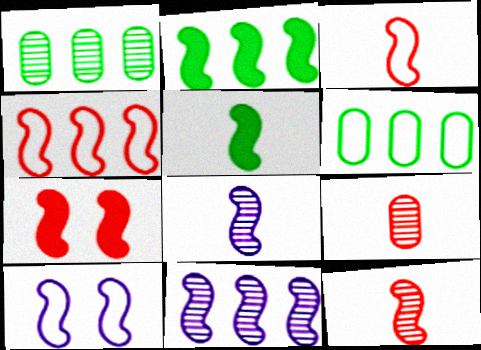[[2, 4, 11], 
[2, 10, 12], 
[3, 5, 8], 
[4, 7, 12]]